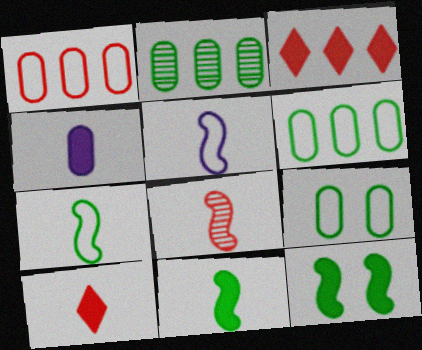[[3, 4, 12], 
[4, 10, 11], 
[5, 8, 11]]